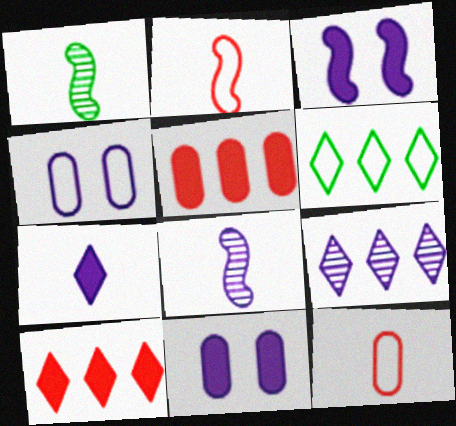[[1, 4, 10], 
[1, 7, 12], 
[2, 4, 6], 
[6, 9, 10]]